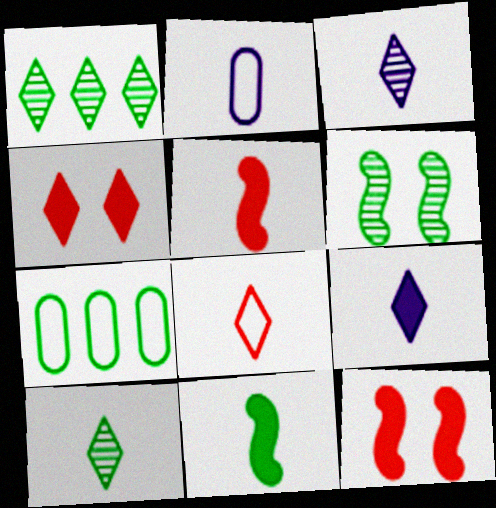[[1, 2, 12], 
[2, 5, 10], 
[3, 7, 12], 
[8, 9, 10]]